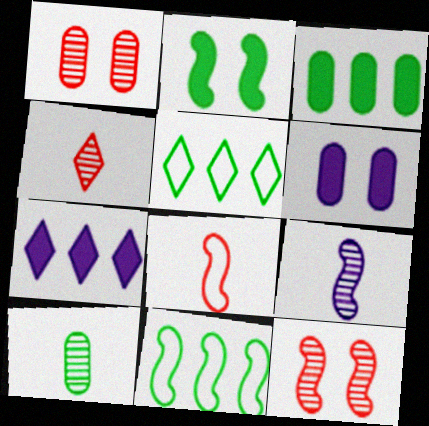[[2, 5, 10], 
[4, 6, 11], 
[4, 9, 10]]